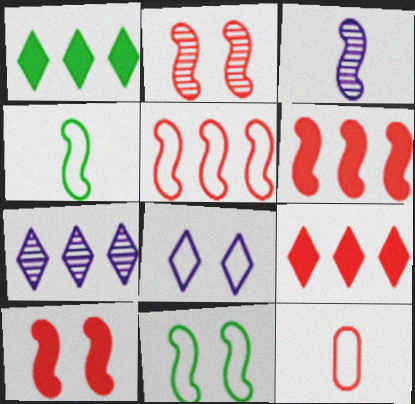[[2, 9, 12], 
[3, 6, 11]]